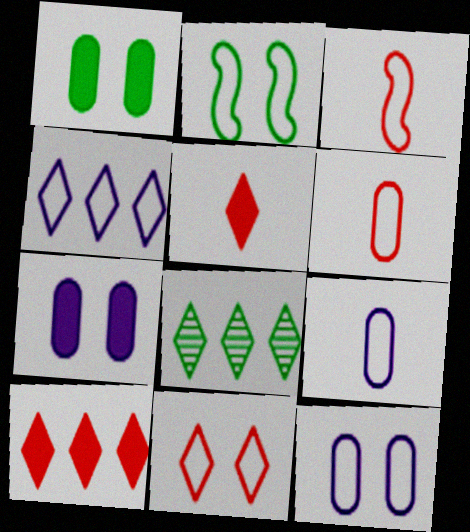[[2, 4, 6], 
[2, 11, 12], 
[3, 7, 8], 
[4, 8, 10]]